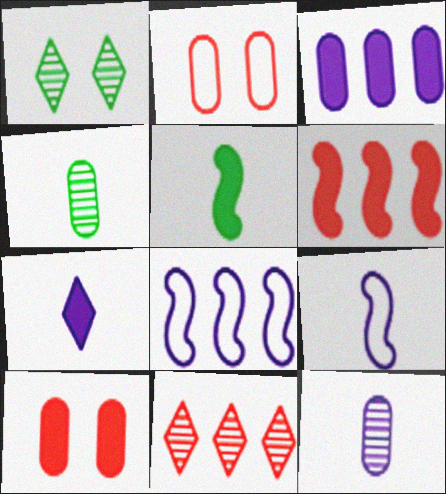[[2, 3, 4], 
[7, 9, 12]]